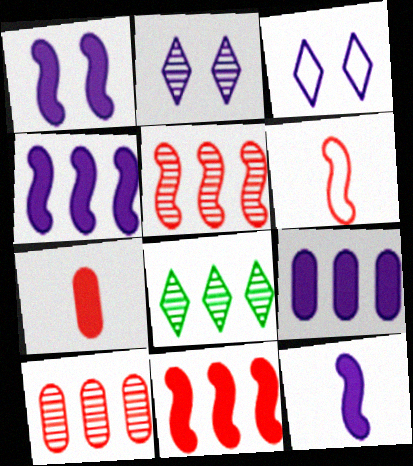[[1, 4, 12]]